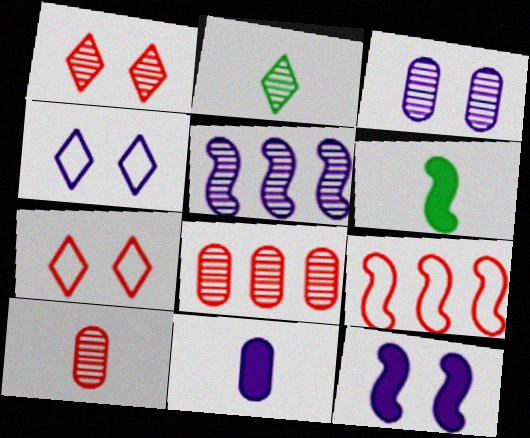[[3, 4, 12], 
[4, 5, 11], 
[4, 6, 8]]